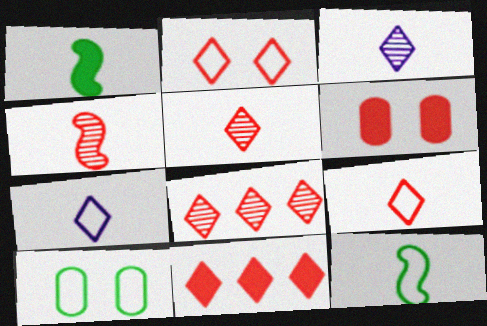[[2, 5, 11]]